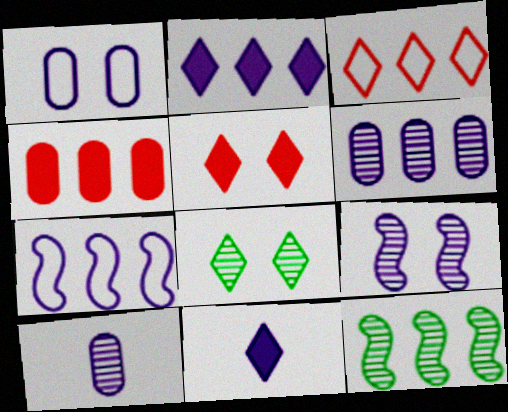[[2, 6, 7], 
[3, 8, 11]]